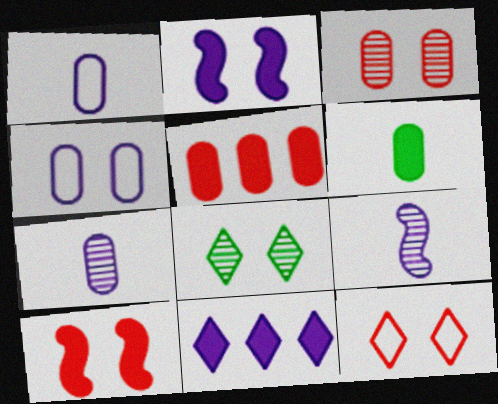[[3, 10, 12], 
[4, 8, 10], 
[4, 9, 11], 
[6, 10, 11]]